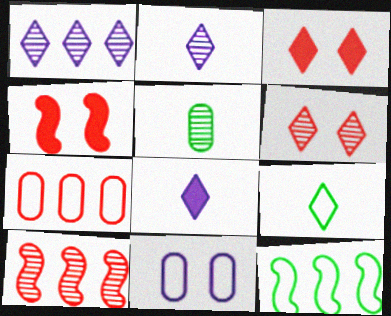[[1, 3, 9]]